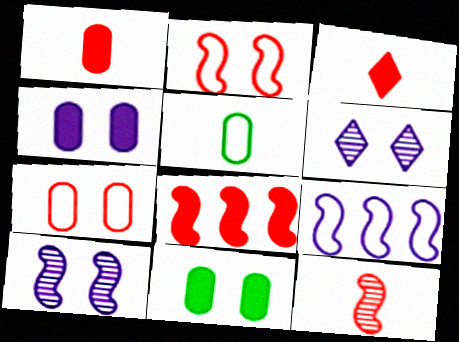[[2, 6, 11], 
[2, 8, 12], 
[5, 6, 8]]